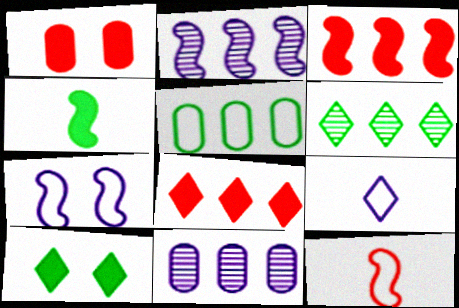[[2, 5, 8], 
[10, 11, 12]]